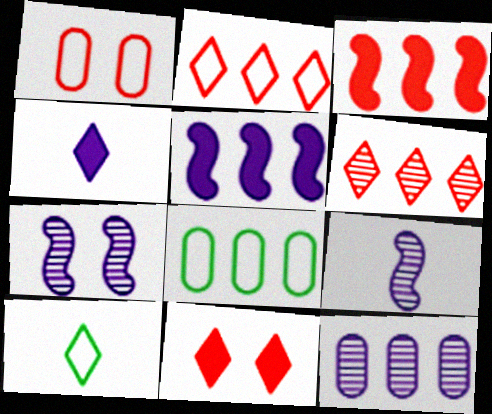[[5, 6, 8], 
[8, 9, 11]]